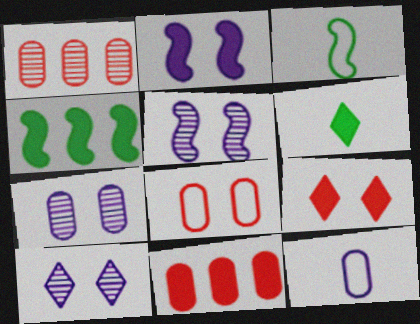[[2, 6, 11], 
[3, 10, 11], 
[5, 7, 10]]